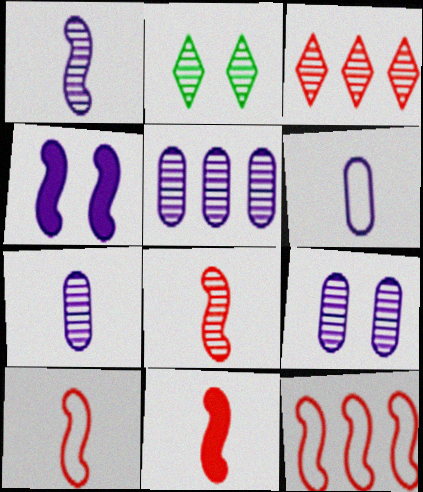[[2, 5, 8], 
[5, 7, 9], 
[8, 10, 11]]